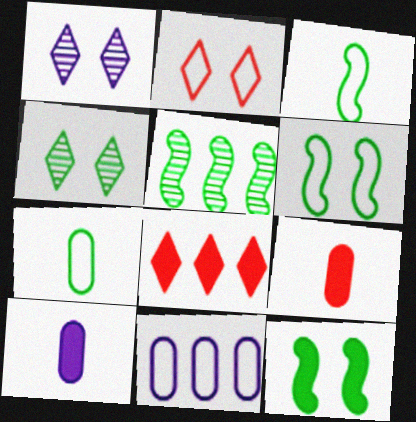[[2, 3, 11], 
[2, 5, 10], 
[3, 5, 12], 
[5, 8, 11], 
[8, 10, 12]]